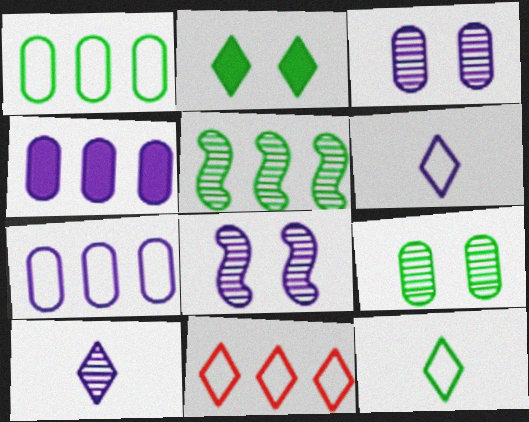[[2, 10, 11], 
[4, 5, 11], 
[4, 6, 8]]